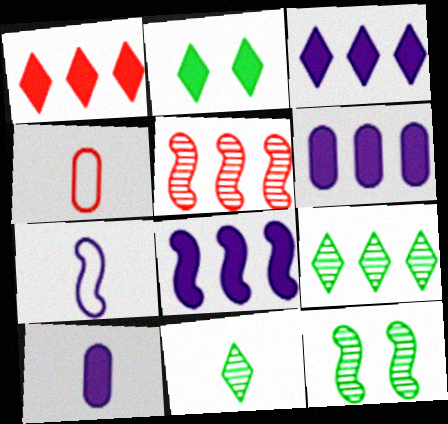[[3, 4, 12], 
[3, 6, 8]]